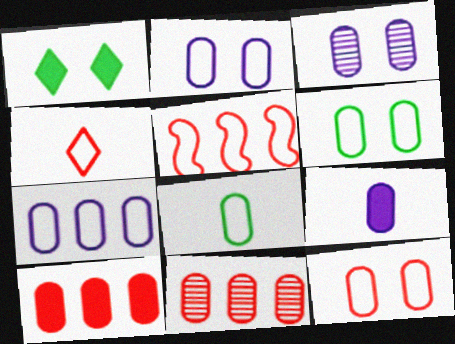[[2, 6, 12], 
[3, 7, 9], 
[3, 8, 10], 
[4, 5, 12], 
[6, 9, 11], 
[7, 8, 12]]